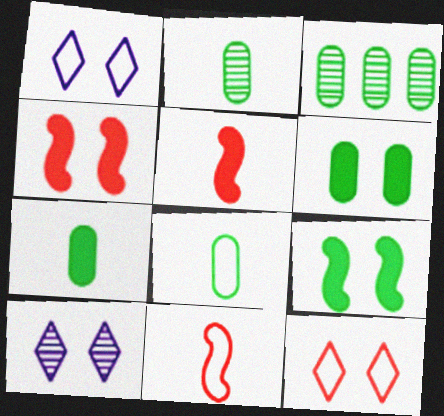[[1, 3, 5], 
[2, 7, 8], 
[3, 6, 8]]